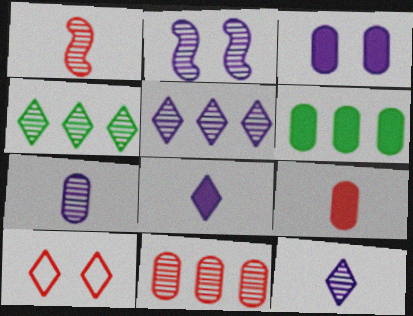[[2, 5, 7], 
[3, 6, 9], 
[4, 8, 10]]